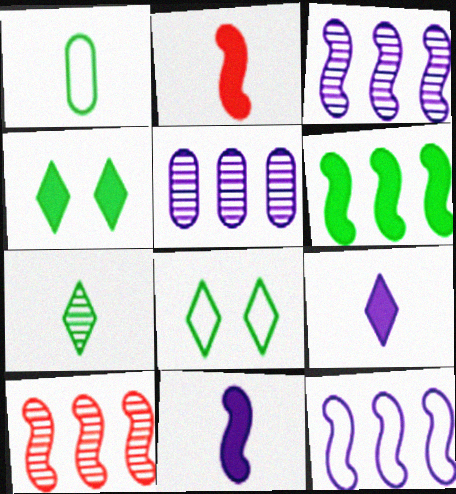[[2, 5, 8], 
[6, 10, 12]]